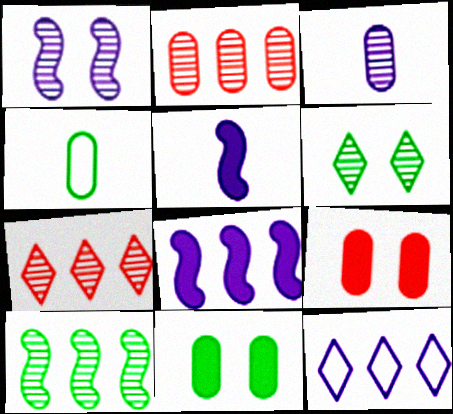[]